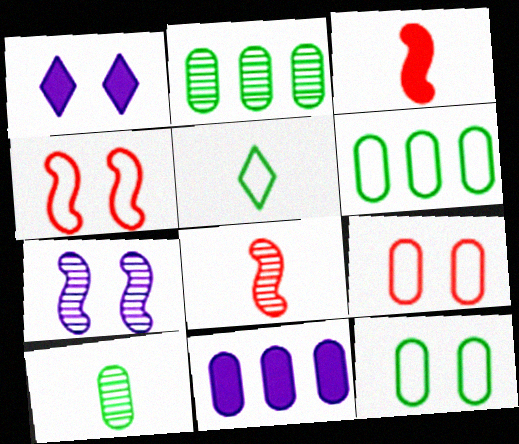[[1, 6, 8], 
[9, 10, 11]]